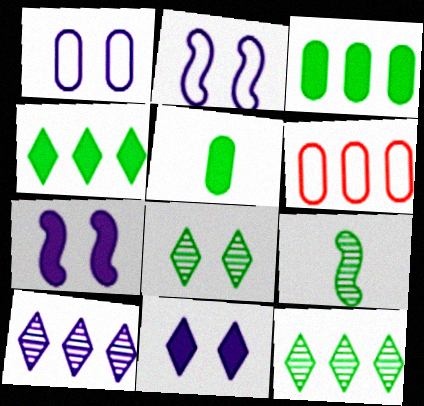[[6, 9, 11]]